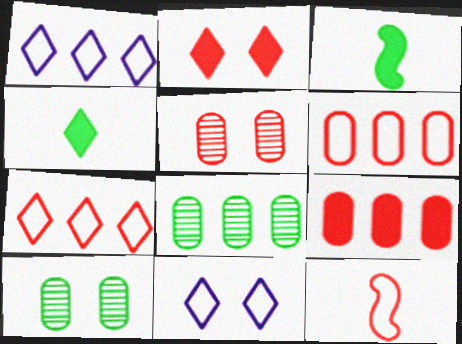[[1, 3, 5]]